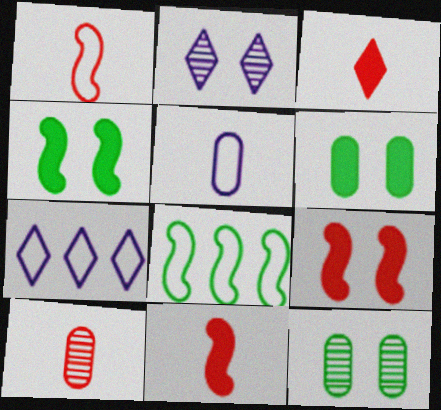[[1, 3, 10], 
[4, 7, 10], 
[7, 11, 12]]